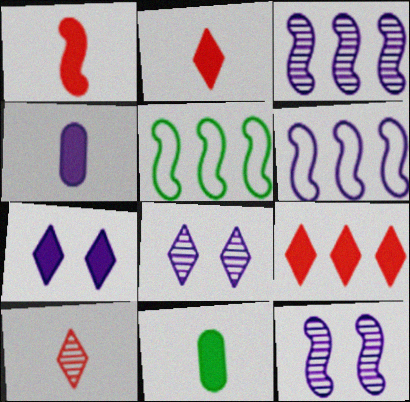[[1, 5, 12], 
[4, 6, 8]]